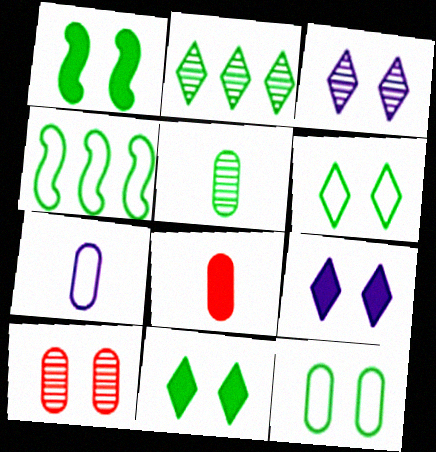[[3, 4, 8], 
[4, 5, 11], 
[5, 7, 8]]